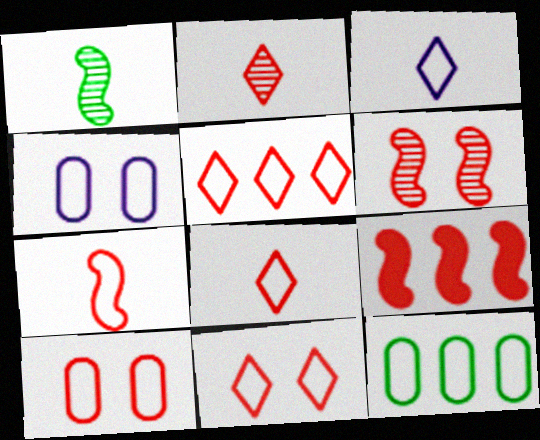[[2, 9, 10], 
[5, 7, 10], 
[5, 8, 11], 
[6, 7, 9]]